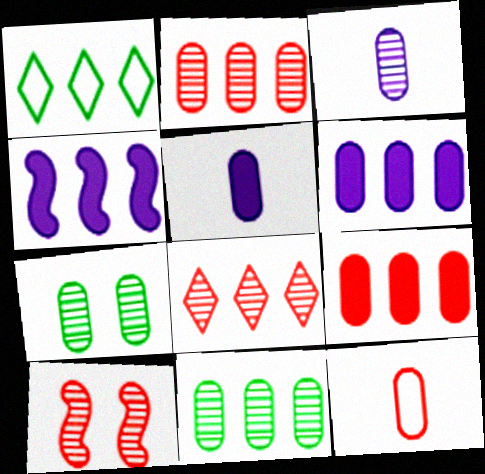[[1, 2, 4], 
[1, 5, 10], 
[2, 3, 7], 
[6, 7, 12]]